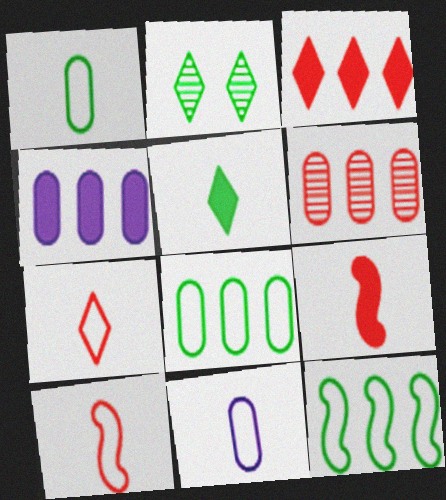[[2, 4, 10], 
[4, 6, 8]]